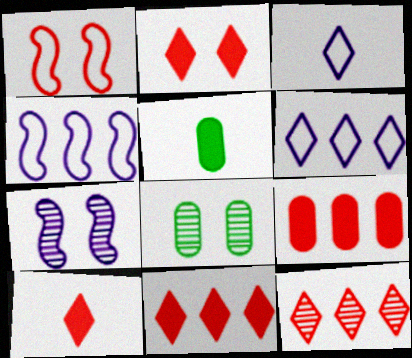[[2, 10, 11], 
[4, 8, 10]]